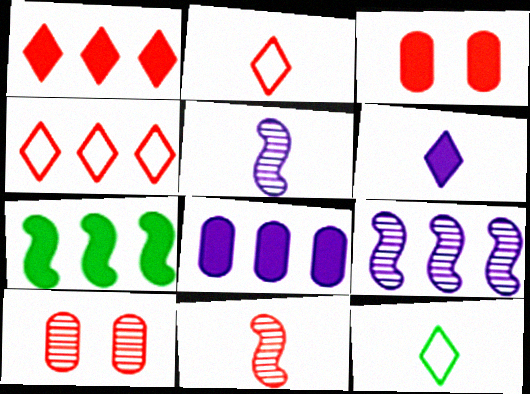[[1, 7, 8], 
[3, 4, 11], 
[3, 6, 7], 
[3, 9, 12]]